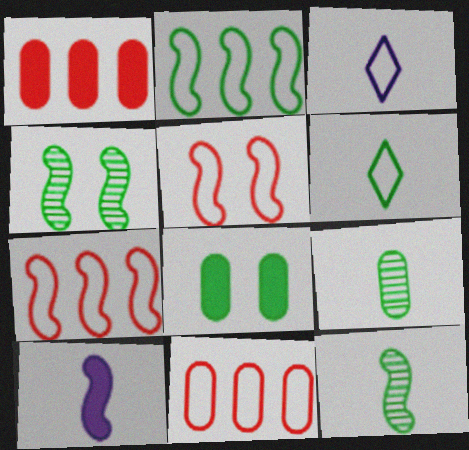[[1, 3, 4], 
[4, 7, 10]]